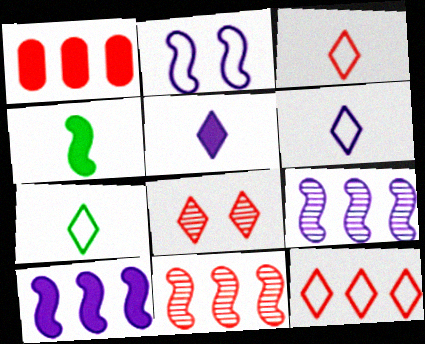[[1, 11, 12], 
[2, 4, 11], 
[3, 6, 7]]